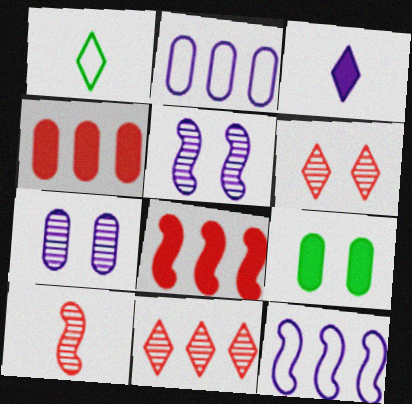[[1, 4, 5], 
[1, 7, 8], 
[2, 3, 5], 
[3, 7, 12], 
[3, 8, 9]]